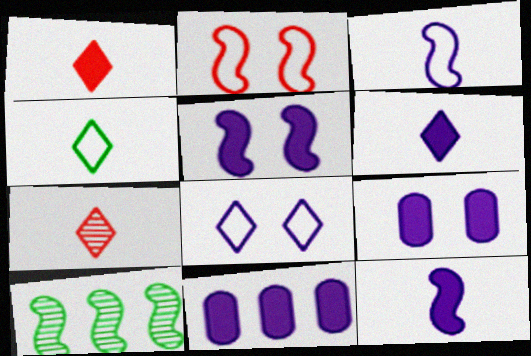[[2, 10, 12], 
[4, 6, 7], 
[5, 6, 11]]